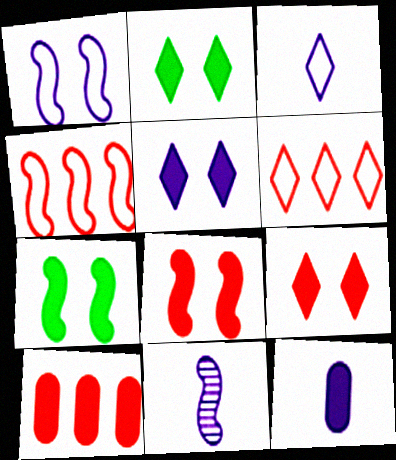[[2, 5, 9], 
[3, 11, 12], 
[4, 7, 11]]